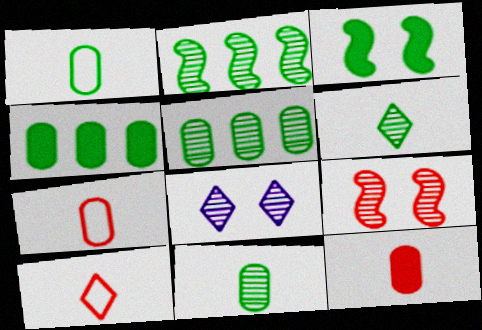[]